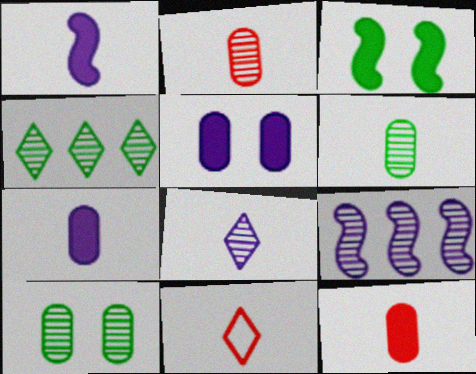[[1, 6, 11]]